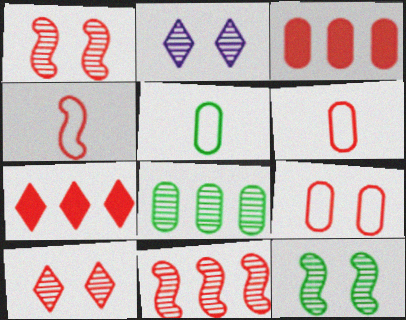[[1, 6, 7], 
[3, 4, 10]]